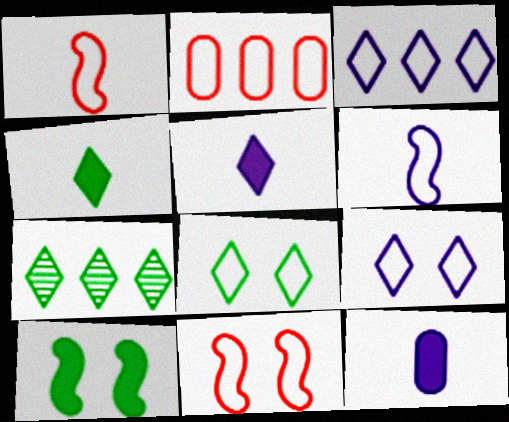[[2, 6, 8], 
[4, 7, 8], 
[7, 11, 12]]